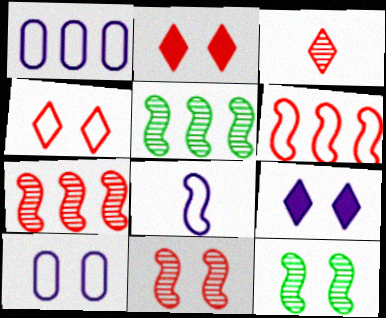[[2, 10, 12]]